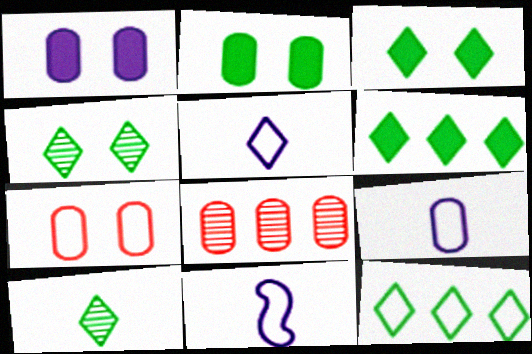[[2, 8, 9], 
[3, 8, 11], 
[3, 10, 12], 
[5, 9, 11], 
[7, 11, 12]]